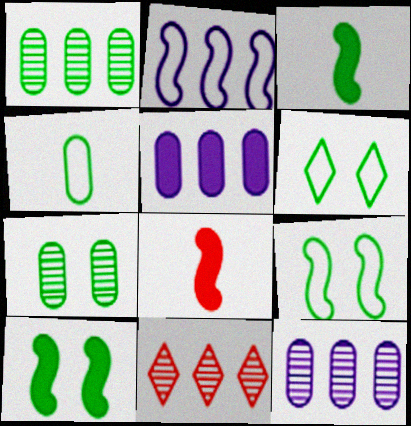[[1, 3, 6], 
[6, 7, 10], 
[6, 8, 12]]